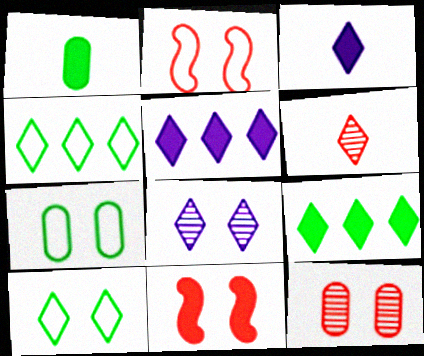[[1, 5, 11], 
[5, 6, 10], 
[7, 8, 11]]